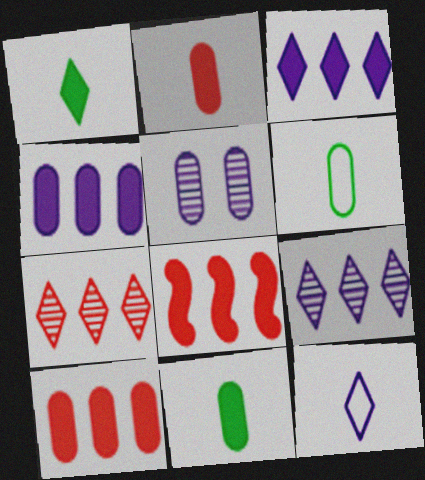[[5, 6, 10]]